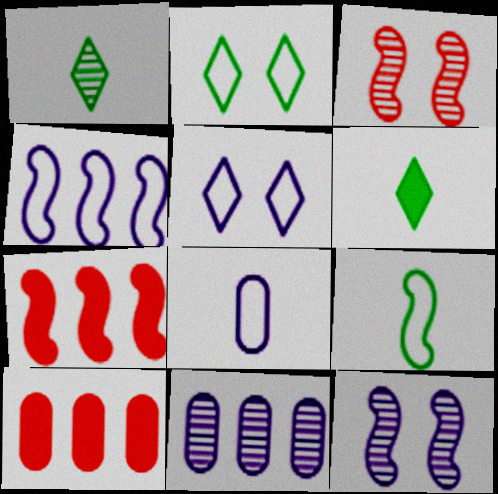[[1, 3, 11], 
[4, 5, 8], 
[7, 9, 12]]